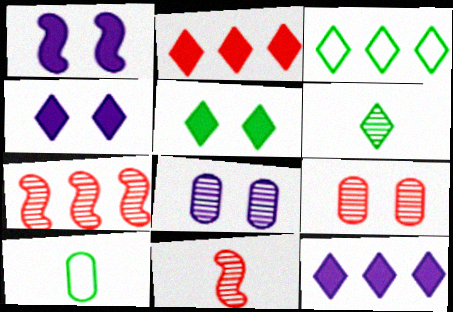[[3, 5, 6], 
[4, 7, 10], 
[6, 7, 8]]